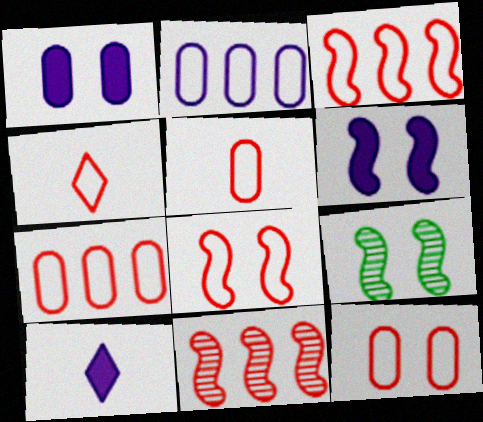[[3, 4, 12], 
[4, 7, 8], 
[5, 7, 12], 
[6, 8, 9], 
[7, 9, 10]]